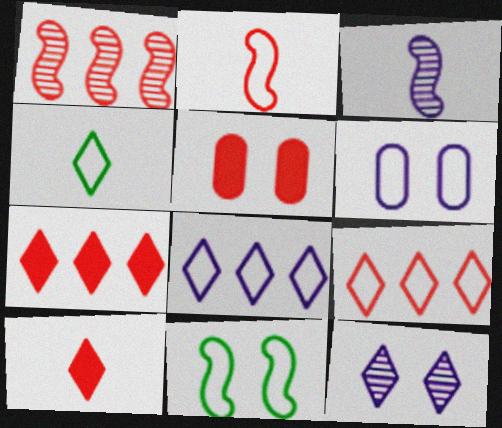[[4, 7, 12], 
[5, 11, 12]]